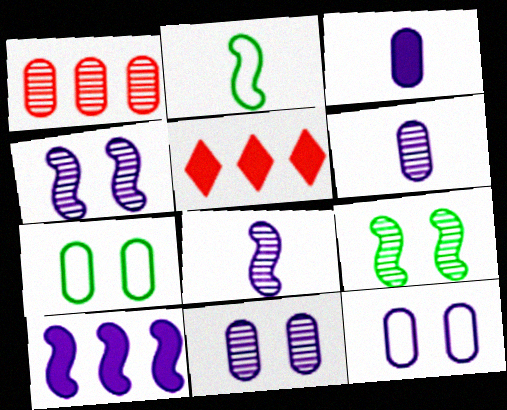[[1, 3, 7], 
[2, 5, 11], 
[5, 7, 8]]